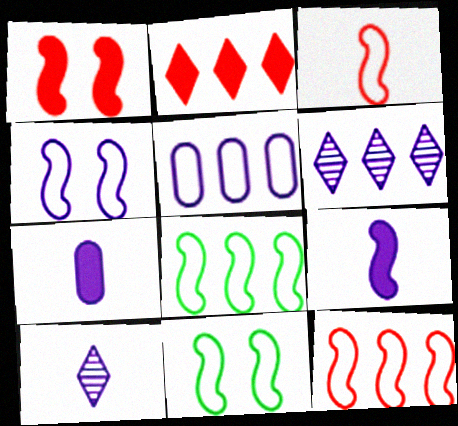[[3, 4, 8], 
[4, 6, 7]]